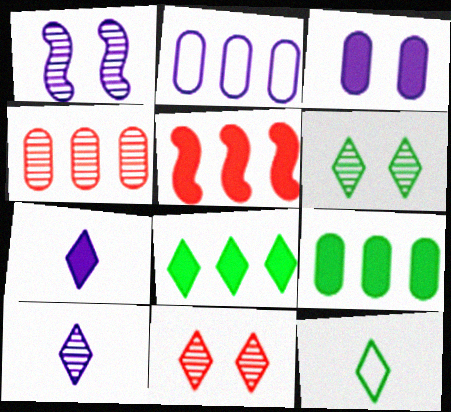[[1, 2, 7], 
[2, 4, 9], 
[6, 8, 12]]